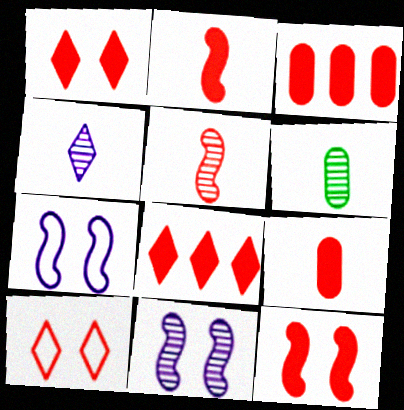[[1, 2, 3], 
[3, 5, 10], 
[4, 5, 6], 
[6, 7, 8], 
[8, 9, 12]]